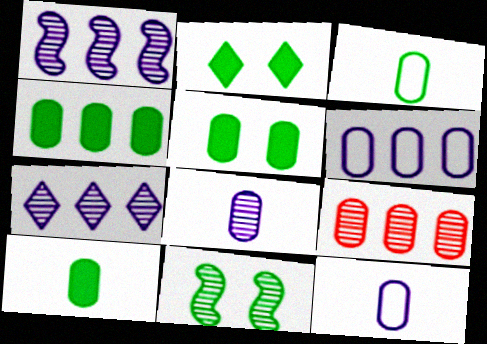[[4, 5, 10], 
[4, 6, 9], 
[5, 9, 12]]